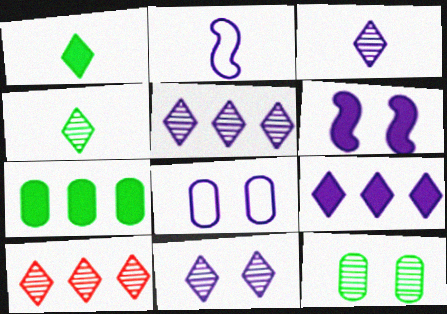[[3, 5, 11], 
[4, 10, 11], 
[6, 8, 11]]